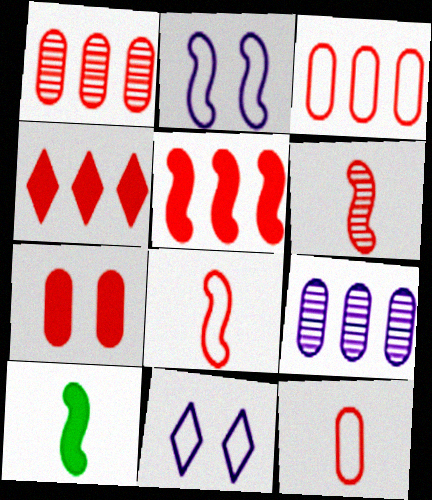[[1, 7, 12], 
[1, 10, 11]]